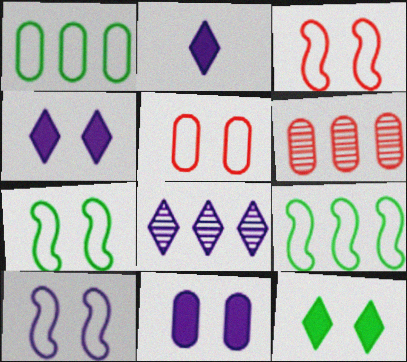[[2, 6, 7], 
[3, 7, 10]]